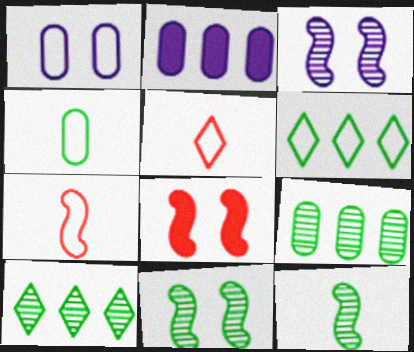[[1, 6, 7], 
[2, 5, 11]]